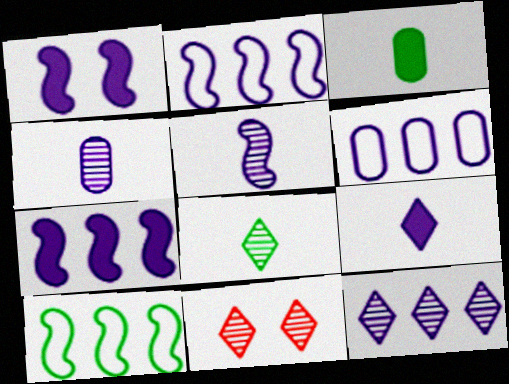[[1, 2, 5], 
[2, 3, 11], 
[6, 7, 12], 
[8, 11, 12]]